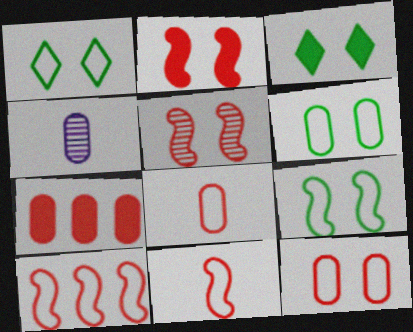[[1, 6, 9], 
[3, 4, 10], 
[4, 6, 7]]